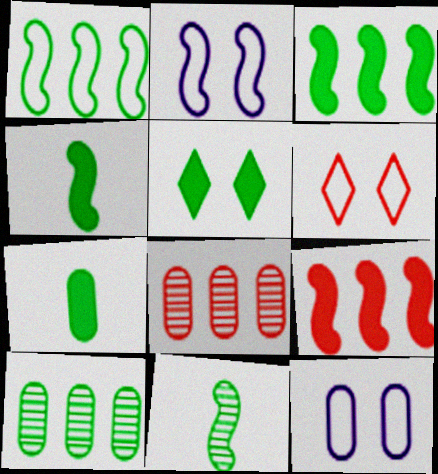[[2, 9, 11], 
[3, 5, 7], 
[7, 8, 12]]